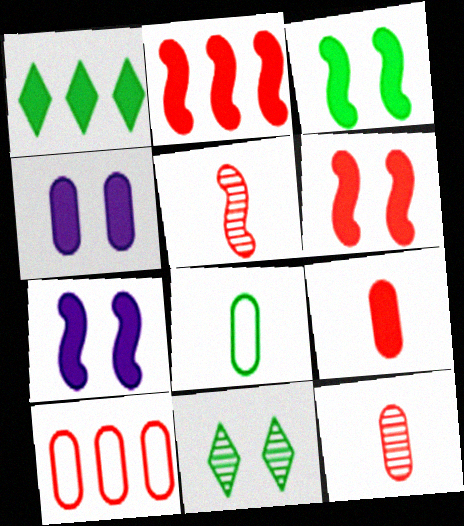[[1, 7, 9], 
[3, 6, 7]]